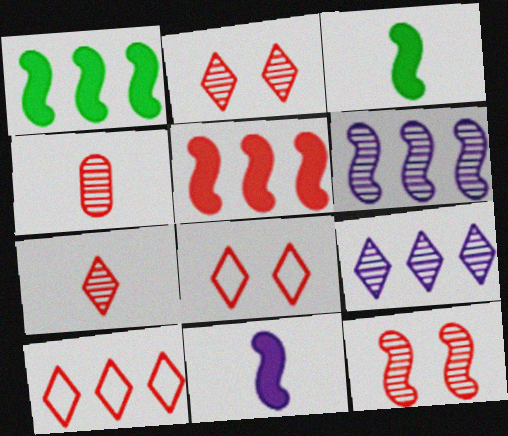[[4, 5, 8]]